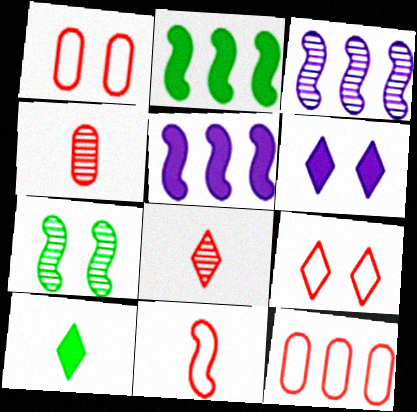[[1, 3, 10], 
[1, 6, 7], 
[5, 7, 11], 
[9, 11, 12]]